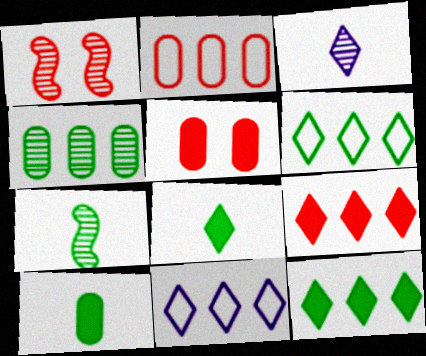[[1, 3, 4], 
[1, 10, 11], 
[5, 7, 11]]